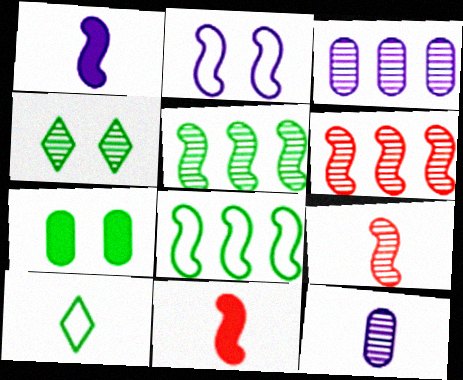[[2, 5, 11], 
[3, 4, 9], 
[4, 6, 12], 
[5, 7, 10], 
[10, 11, 12]]